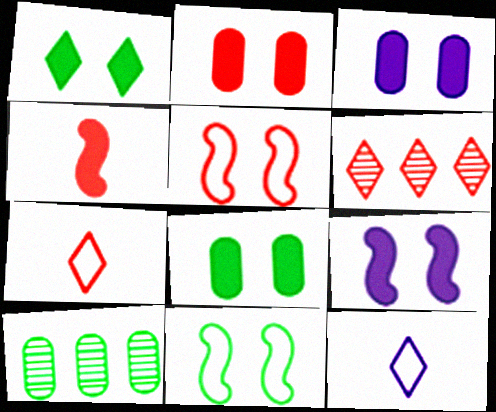[[1, 2, 9], 
[1, 6, 12], 
[2, 3, 8], 
[7, 9, 10]]